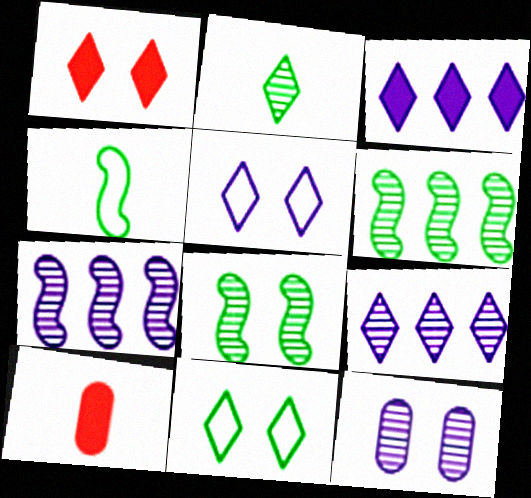[[5, 6, 10], 
[7, 10, 11]]